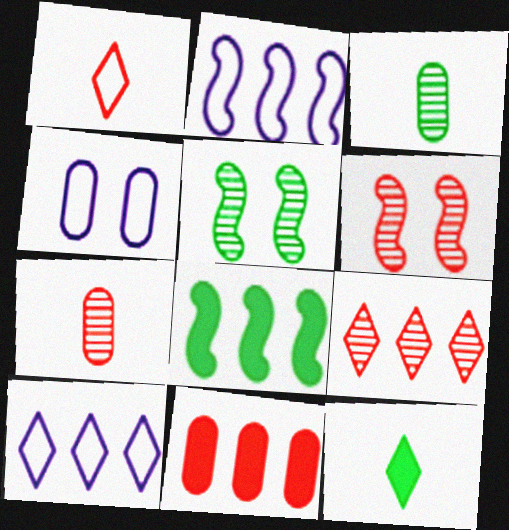[[1, 6, 11], 
[3, 4, 11], 
[6, 7, 9]]